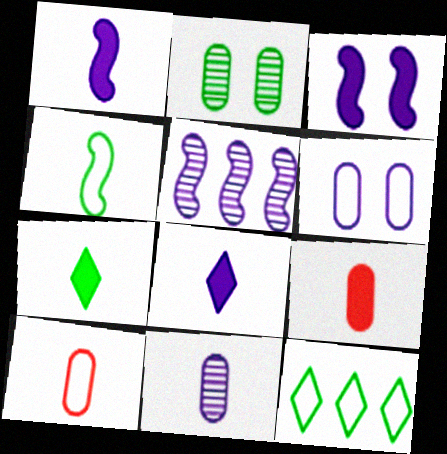[[1, 7, 9], 
[5, 6, 8]]